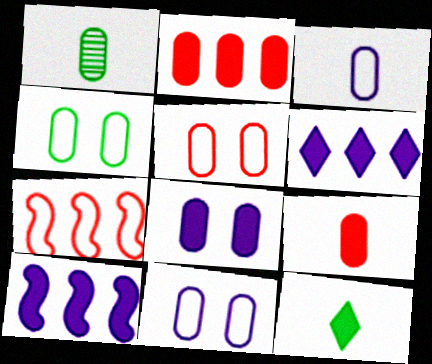[[1, 2, 11], 
[1, 3, 9], 
[4, 5, 11]]